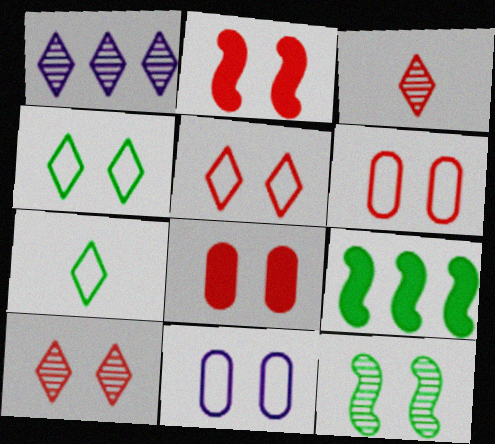[[2, 6, 10], 
[3, 9, 11]]